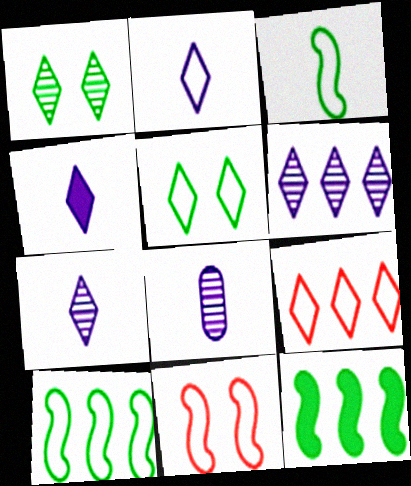[[1, 4, 9], 
[2, 4, 7], 
[2, 5, 9]]